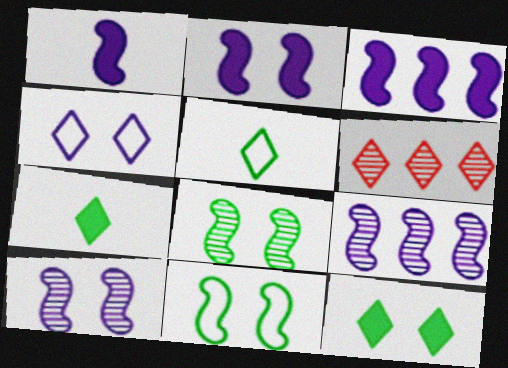[[1, 2, 3], 
[4, 6, 7]]